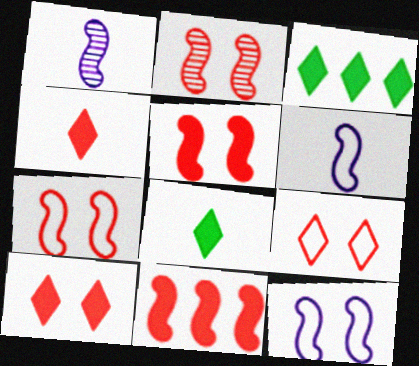[[2, 5, 7]]